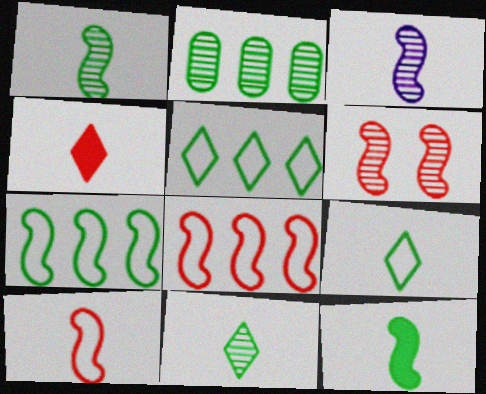[[3, 10, 12]]